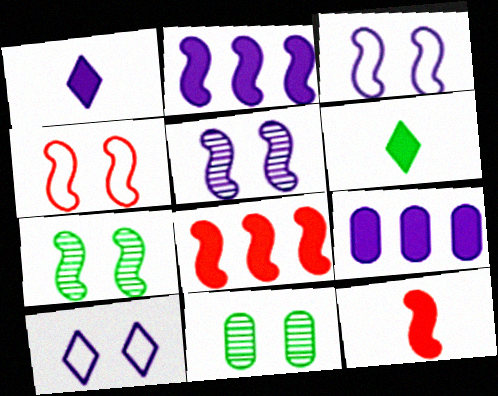[]